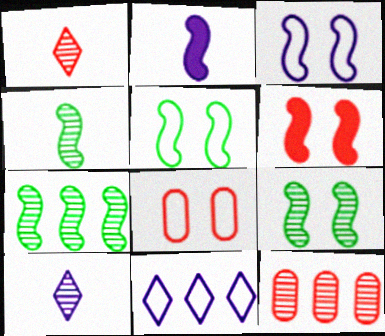[[3, 6, 9], 
[4, 7, 9], 
[9, 10, 12]]